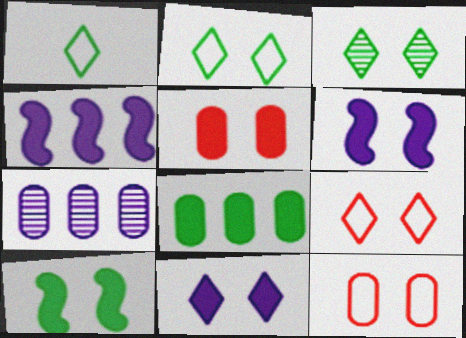[[3, 6, 12], 
[3, 9, 11], 
[5, 10, 11]]